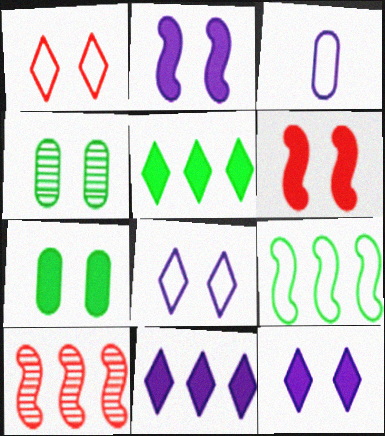[[1, 2, 4], 
[1, 3, 9], 
[4, 6, 8], 
[6, 7, 12]]